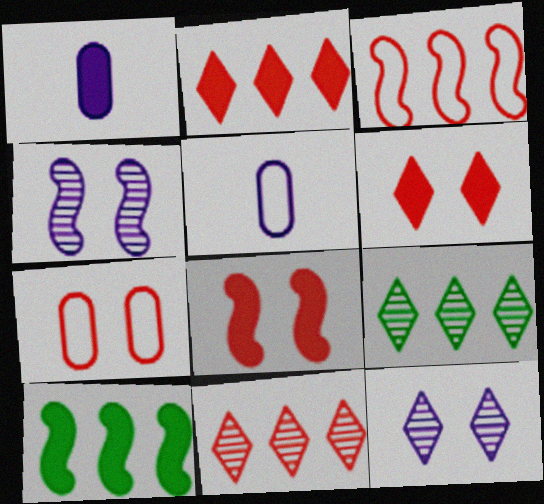[[1, 6, 10], 
[5, 8, 9]]